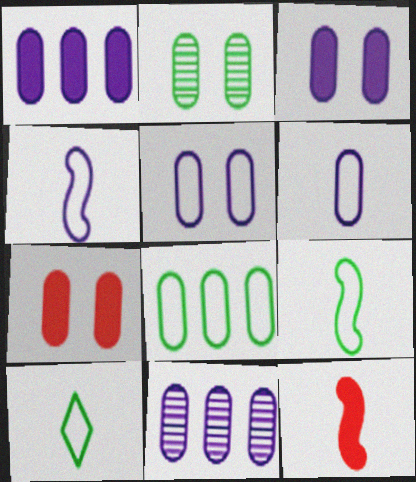[[2, 5, 7], 
[3, 6, 11]]